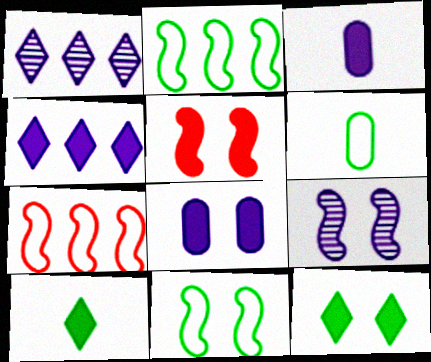[[1, 5, 6], 
[5, 8, 12], 
[5, 9, 11]]